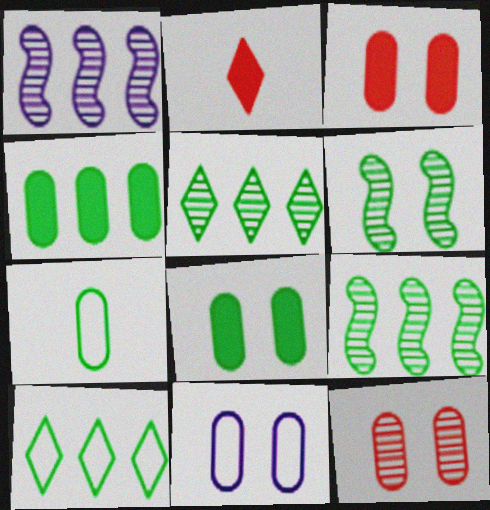[[2, 9, 11], 
[4, 9, 10], 
[8, 11, 12]]